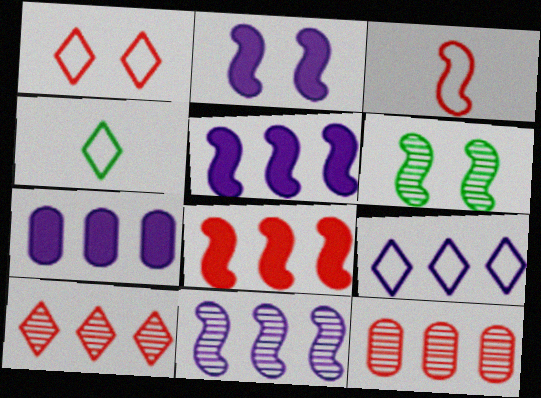[[1, 4, 9], 
[2, 4, 12], 
[3, 5, 6], 
[7, 9, 11]]